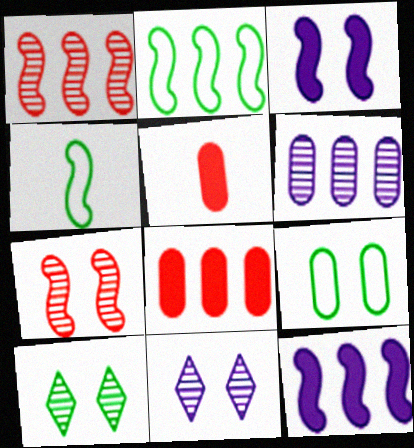[[1, 2, 12], 
[1, 3, 4], 
[2, 5, 11], 
[4, 7, 12], 
[4, 8, 11], 
[5, 6, 9]]